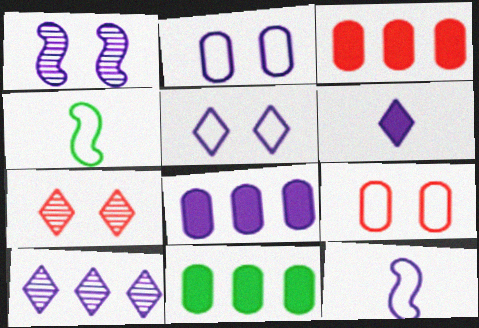[[3, 8, 11], 
[4, 7, 8], 
[5, 6, 10], 
[7, 11, 12]]